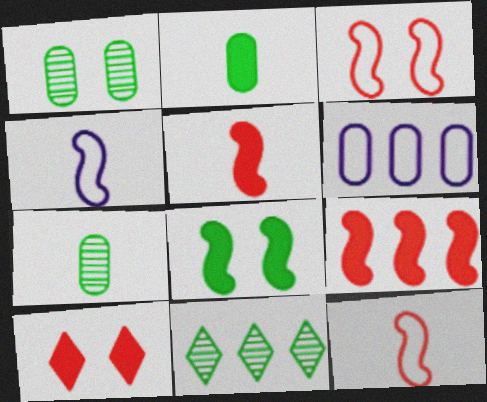[[6, 9, 11]]